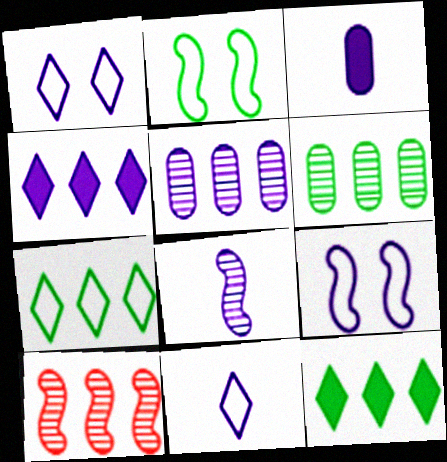[[3, 8, 11]]